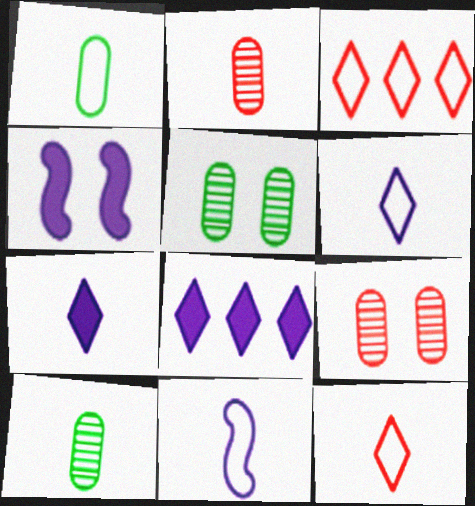[[1, 11, 12], 
[3, 4, 10]]